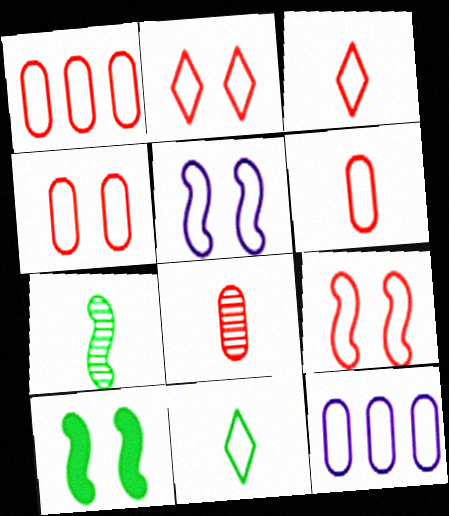[[1, 3, 9], 
[1, 4, 6], 
[1, 5, 11], 
[2, 4, 9], 
[9, 11, 12]]